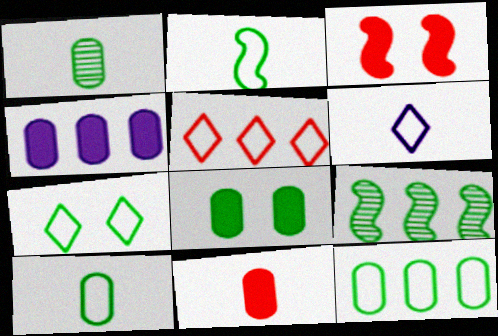[[1, 8, 12], 
[2, 7, 12], 
[4, 5, 9], 
[4, 8, 11], 
[5, 6, 7]]